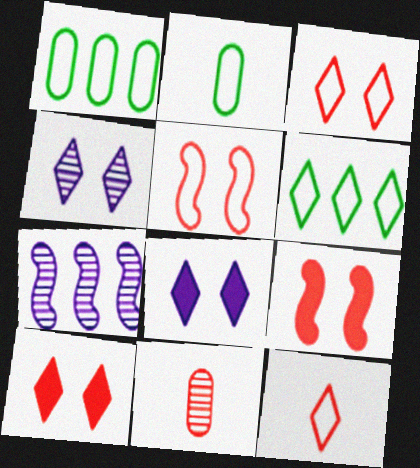[[2, 7, 10]]